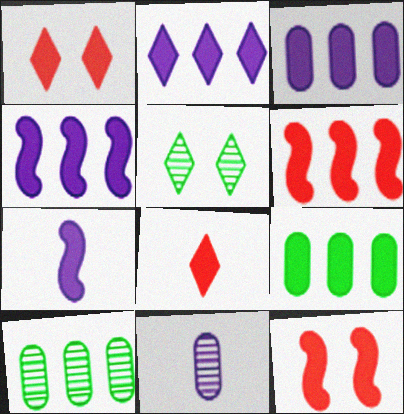[[1, 7, 9], 
[2, 3, 4], 
[2, 6, 9]]